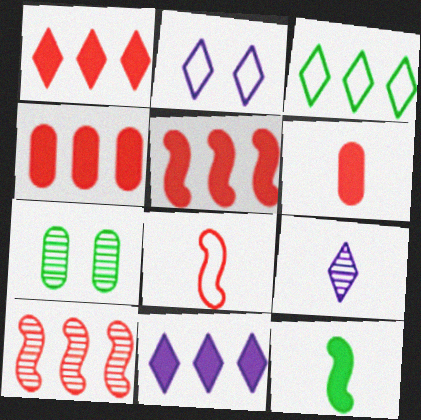[[1, 4, 5], 
[2, 9, 11], 
[3, 7, 12], 
[7, 8, 11], 
[7, 9, 10]]